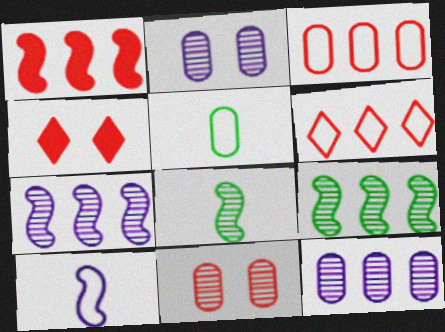[[4, 5, 7]]